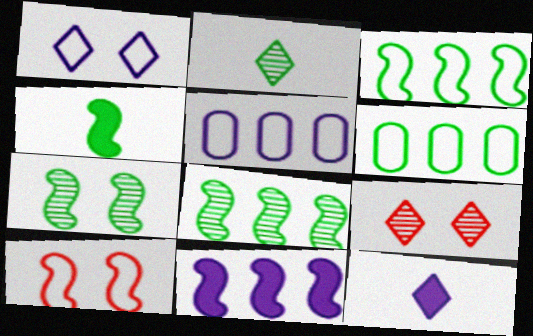[[3, 4, 7], 
[4, 5, 9]]